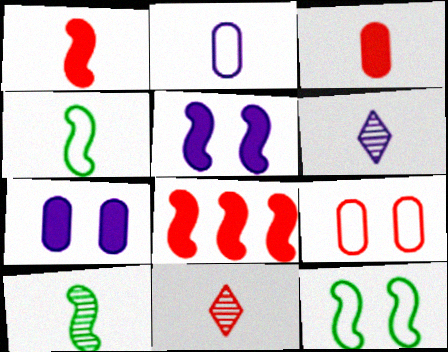[[3, 4, 6], 
[8, 9, 11]]